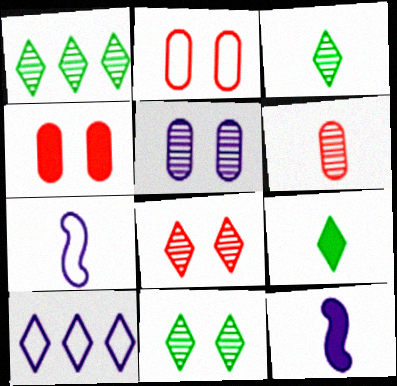[[1, 2, 12], 
[1, 3, 11], 
[1, 4, 7], 
[5, 10, 12], 
[6, 7, 9], 
[8, 9, 10]]